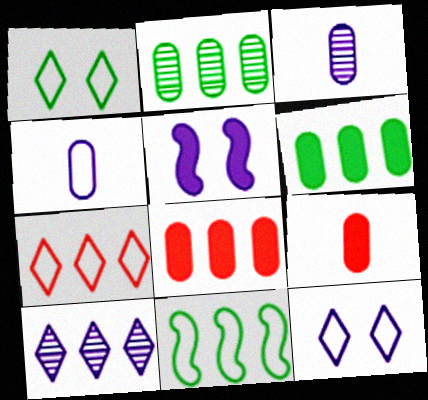[[4, 5, 10], 
[8, 10, 11]]